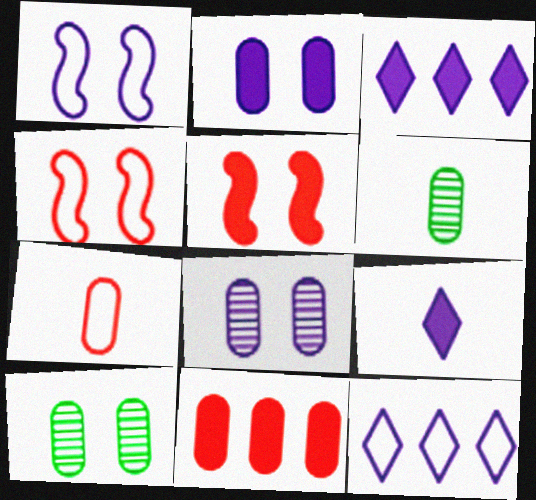[[3, 4, 6], 
[5, 6, 12]]